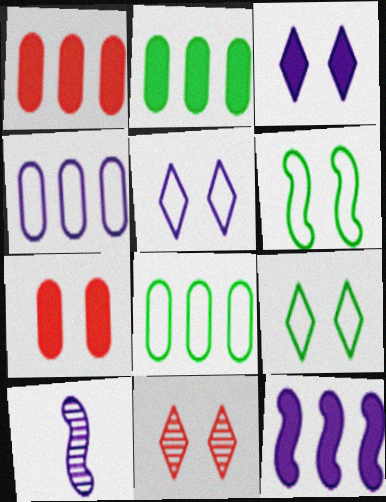[[1, 9, 10], 
[3, 4, 10], 
[3, 9, 11]]